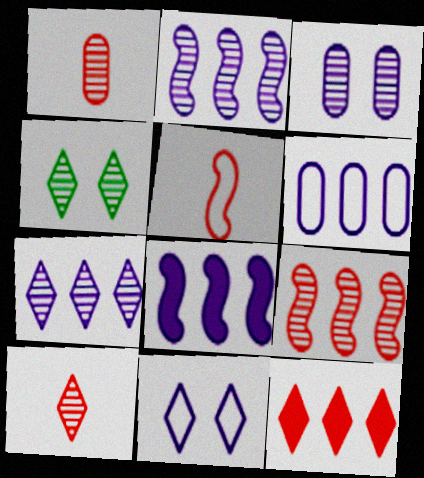[[1, 2, 4], 
[4, 7, 10], 
[6, 7, 8]]